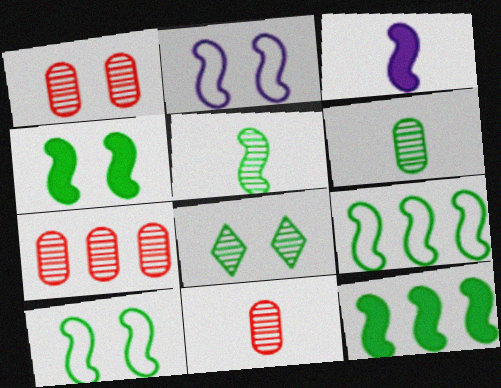[[1, 7, 11], 
[4, 5, 9], 
[5, 10, 12]]